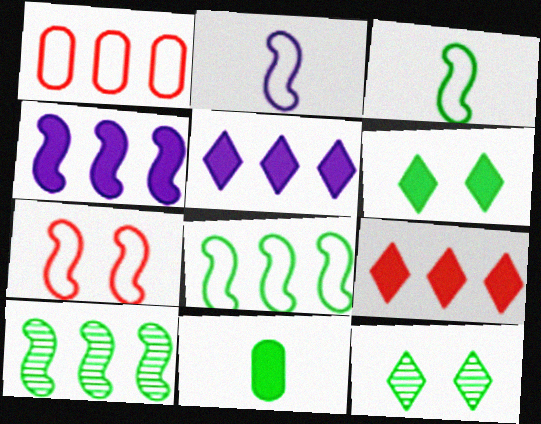[[1, 5, 10], 
[2, 7, 8], 
[8, 11, 12]]